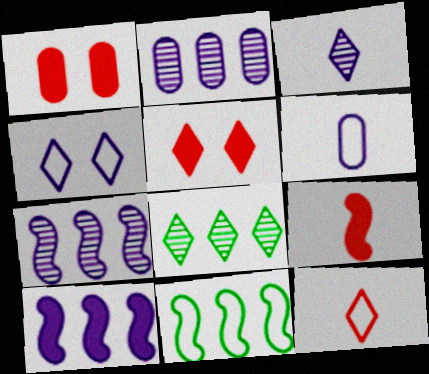[[1, 3, 11]]